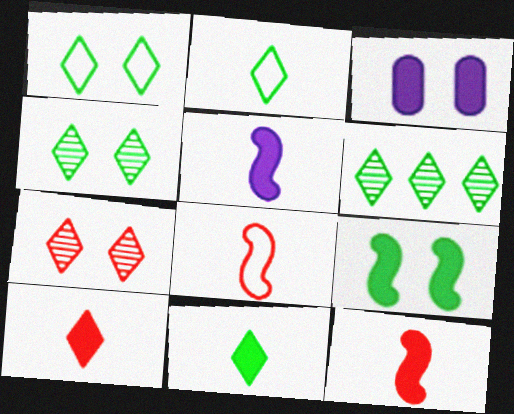[[1, 6, 11], 
[3, 6, 8]]